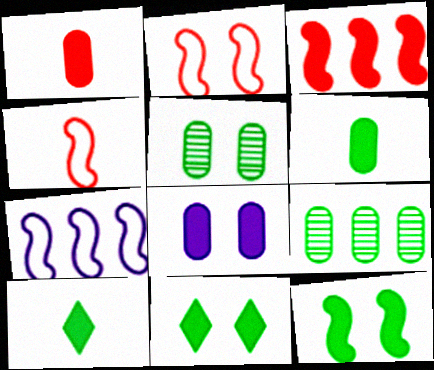[[3, 8, 10]]